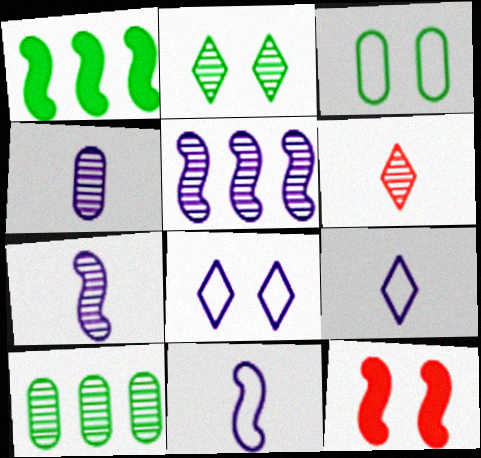[[9, 10, 12]]